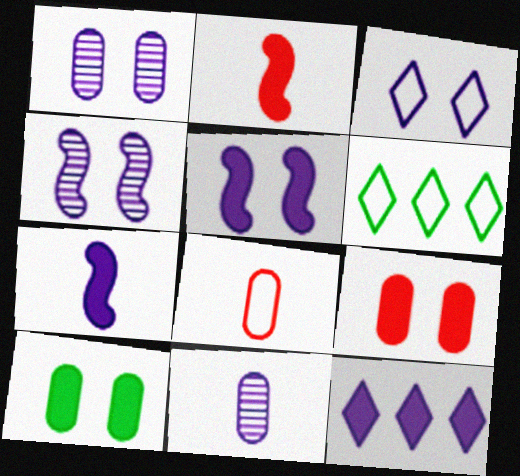[[1, 2, 6], 
[1, 3, 5], 
[2, 10, 12]]